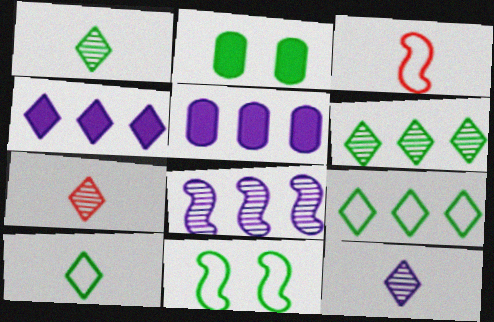[[1, 7, 12], 
[5, 7, 11]]